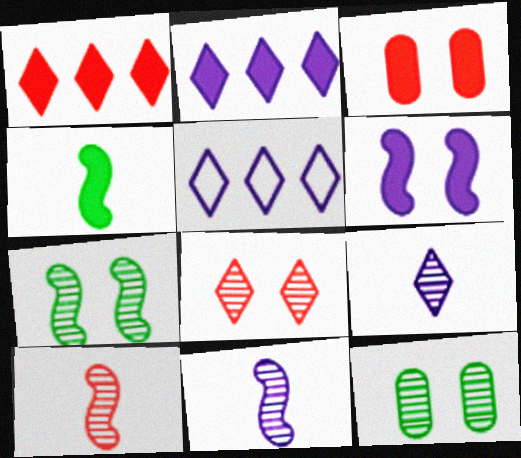[[2, 3, 4]]